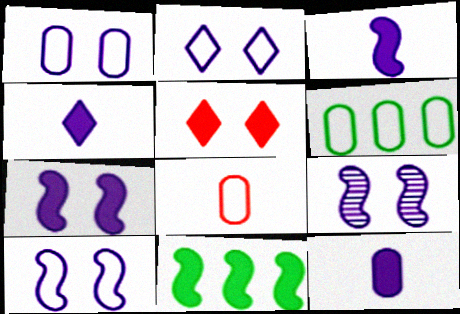[[1, 2, 10], 
[1, 6, 8], 
[3, 4, 12], 
[5, 11, 12], 
[7, 9, 10]]